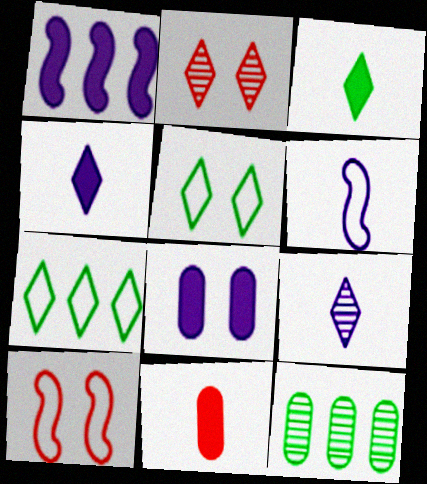[[1, 4, 8], 
[2, 4, 7], 
[4, 10, 12]]